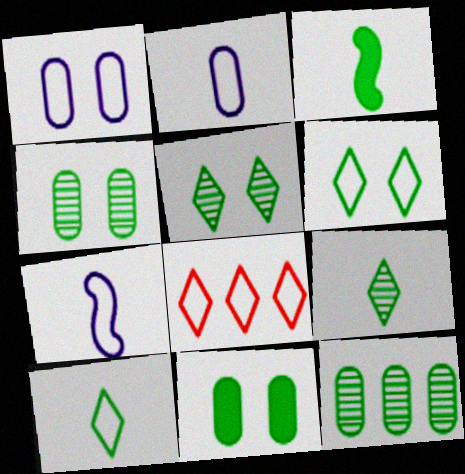[[3, 6, 12]]